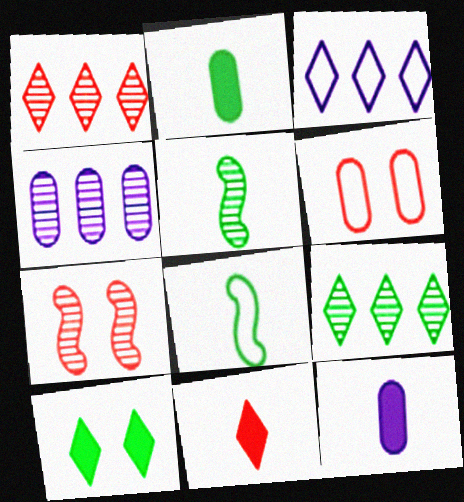[[2, 3, 7], 
[2, 4, 6], 
[3, 6, 8]]